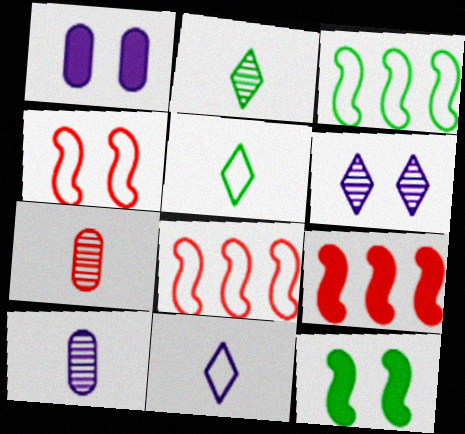[[1, 2, 8]]